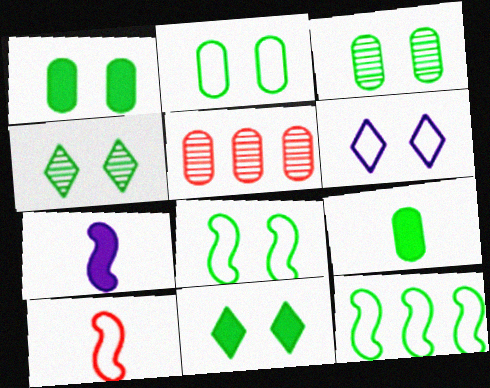[[1, 2, 3], 
[1, 4, 8], 
[3, 8, 11], 
[4, 9, 12]]